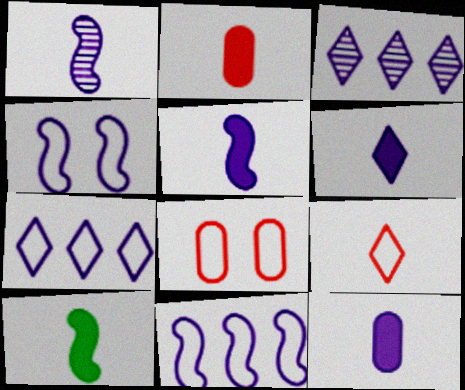[[2, 6, 10], 
[3, 4, 12], 
[3, 8, 10], 
[5, 6, 12]]